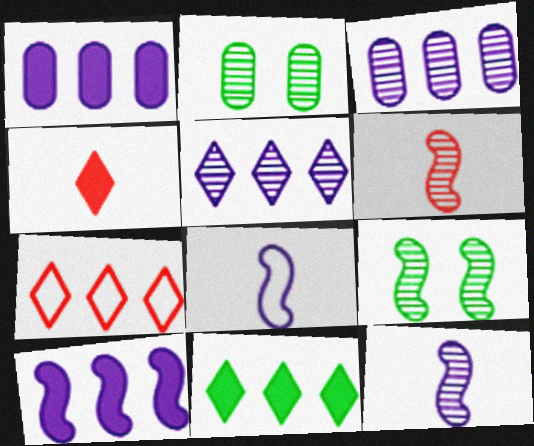[[2, 5, 6], 
[5, 7, 11]]